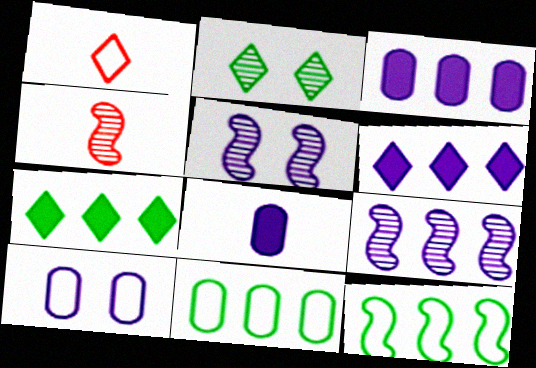[[1, 2, 6], 
[1, 10, 12], 
[4, 7, 10]]